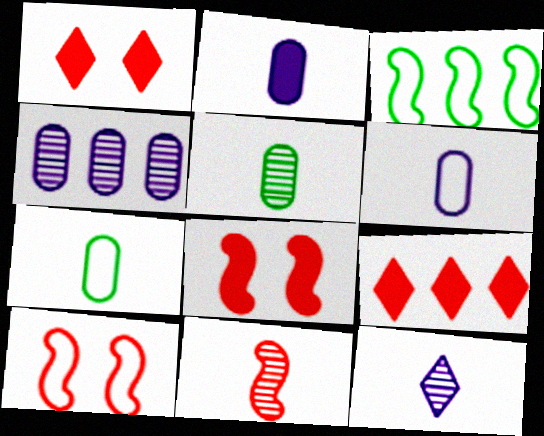[[3, 4, 9], 
[5, 11, 12]]